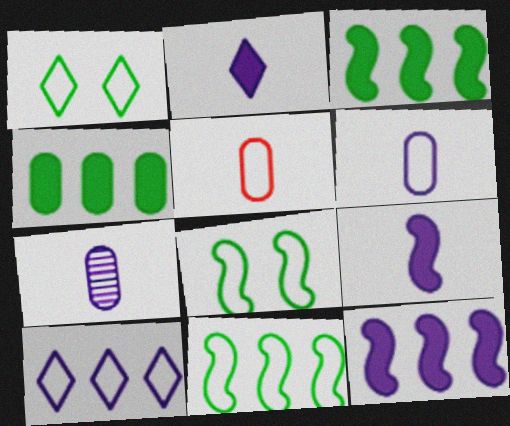[[5, 8, 10]]